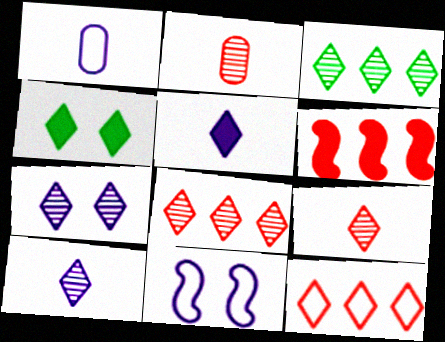[[3, 7, 9], 
[4, 10, 12]]